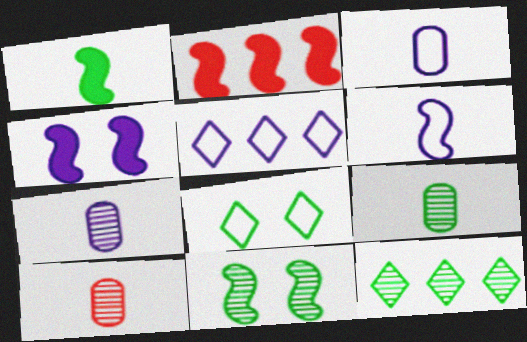[[1, 2, 4], 
[2, 6, 11], 
[2, 7, 8], 
[4, 5, 7], 
[7, 9, 10], 
[9, 11, 12]]